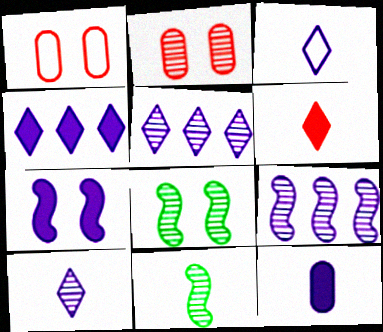[[1, 4, 11], 
[2, 5, 11], 
[4, 7, 12]]